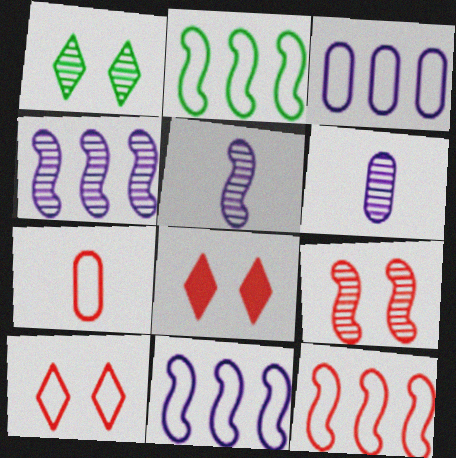[[2, 6, 8], 
[2, 11, 12], 
[7, 10, 12]]